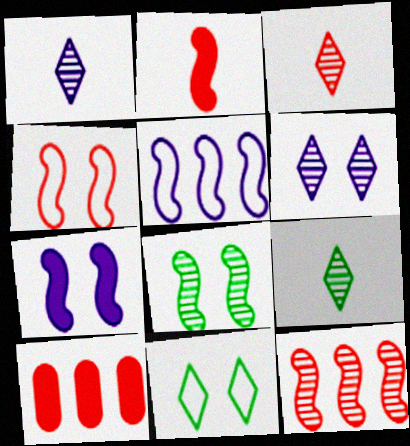[[1, 3, 9], 
[2, 4, 12], 
[2, 5, 8], 
[3, 4, 10], 
[4, 7, 8]]